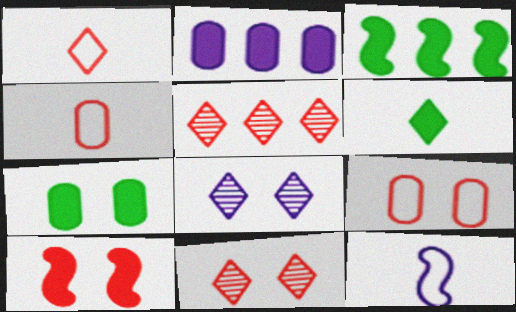[[2, 6, 10], 
[2, 8, 12], 
[3, 4, 8], 
[3, 6, 7], 
[4, 5, 10], 
[5, 7, 12], 
[9, 10, 11]]